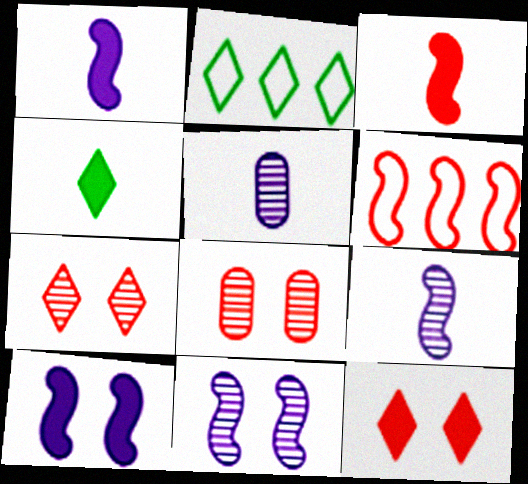[[1, 2, 8]]